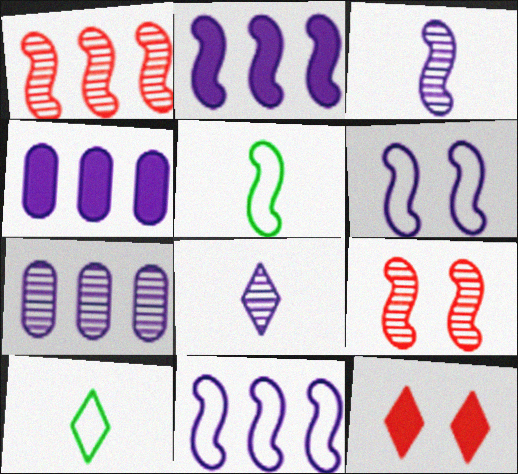[[2, 3, 6], 
[2, 5, 9], 
[4, 6, 8], 
[4, 9, 10], 
[5, 7, 12]]